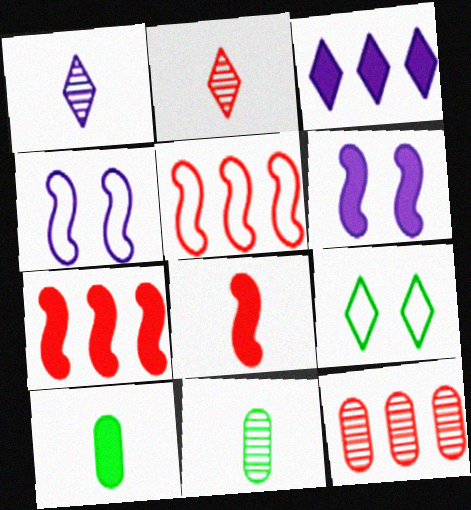[[2, 3, 9]]